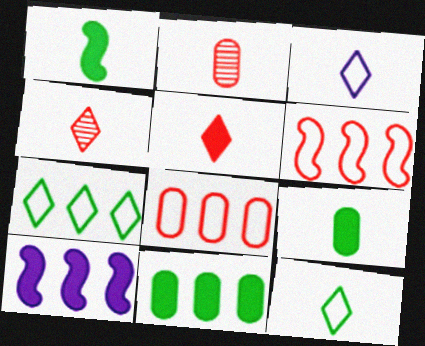[[1, 2, 3]]